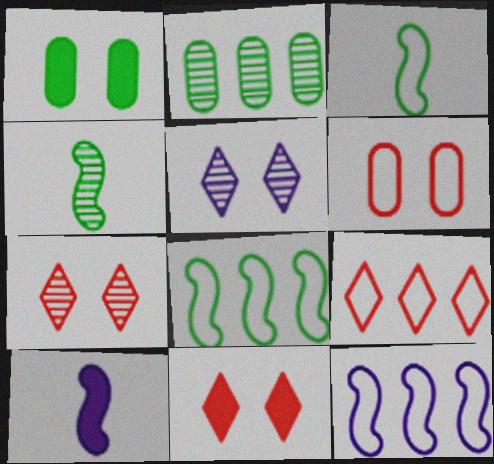[]